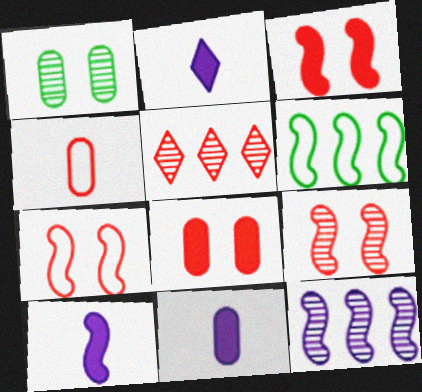[[2, 10, 11], 
[3, 4, 5], 
[3, 7, 9], 
[6, 9, 10]]